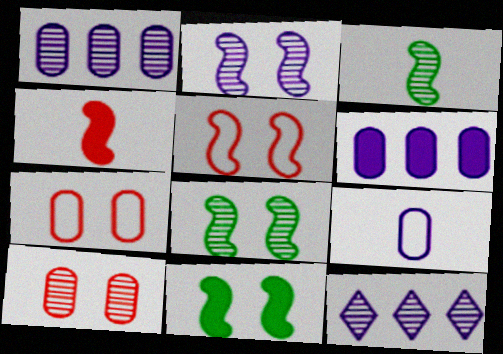[[2, 5, 11], 
[3, 10, 12]]